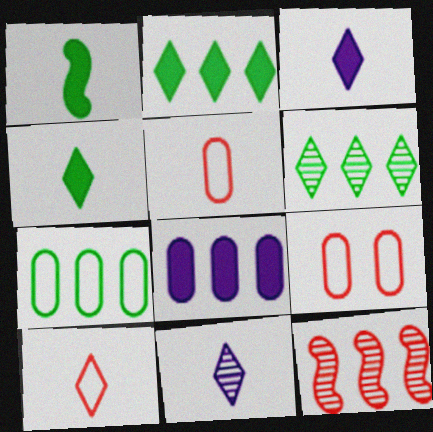[[1, 5, 11], 
[4, 10, 11]]